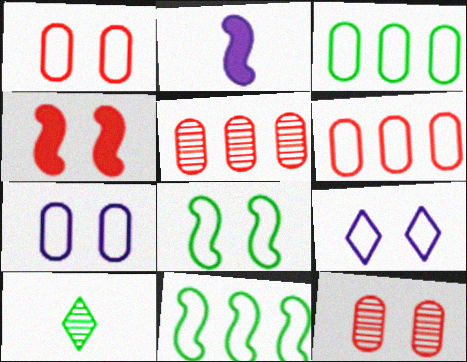[[1, 8, 9]]